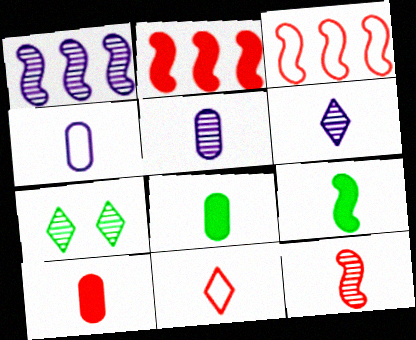[[2, 4, 7], 
[5, 9, 11], 
[10, 11, 12]]